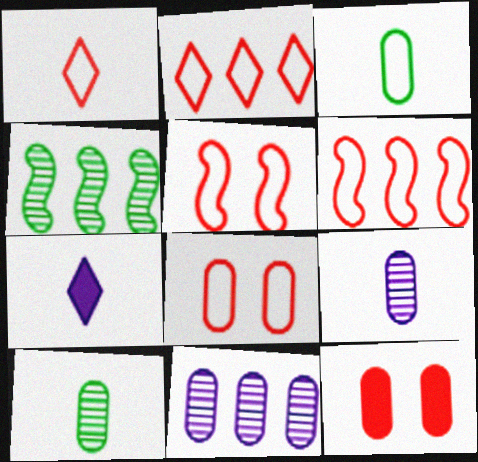[[1, 6, 8], 
[3, 11, 12], 
[4, 7, 8]]